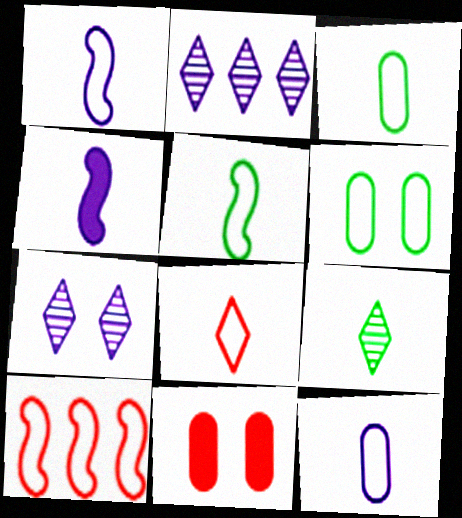[[1, 3, 8], 
[2, 5, 11], 
[5, 8, 12]]